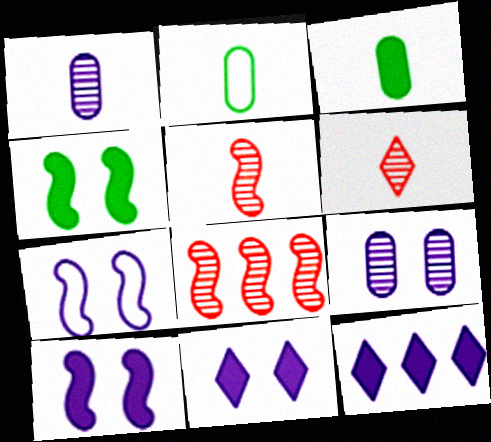[[1, 7, 12], 
[2, 8, 11], 
[7, 9, 11]]